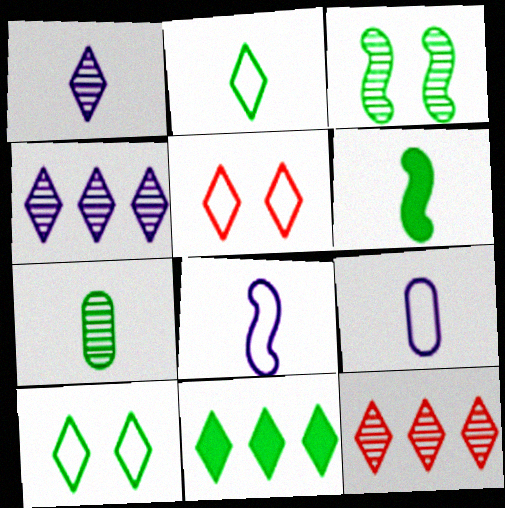[[1, 5, 11], 
[2, 6, 7]]